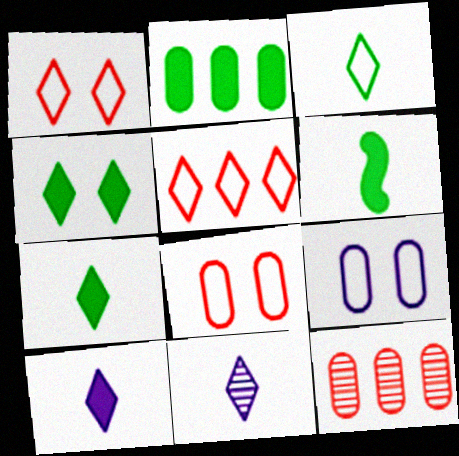[[2, 4, 6], 
[4, 5, 11]]